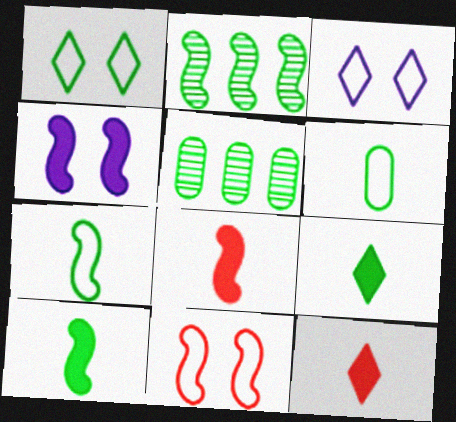[[1, 5, 10], 
[3, 5, 8]]